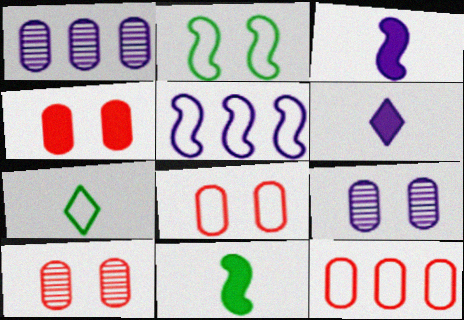[[4, 8, 10], 
[5, 6, 9], 
[5, 7, 8]]